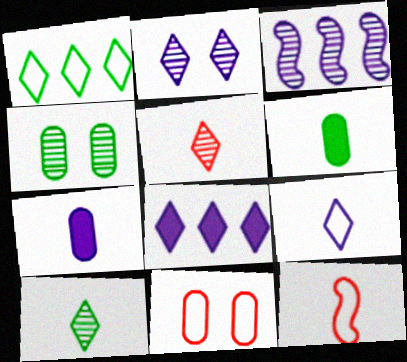[[2, 8, 9], 
[3, 4, 5], 
[4, 8, 12], 
[7, 10, 12]]